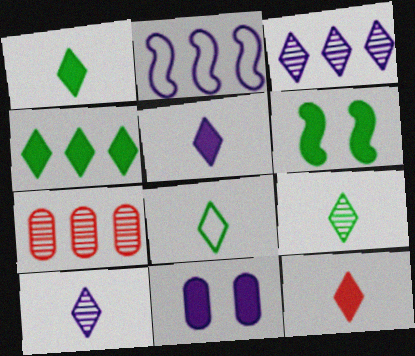[[1, 5, 12], 
[1, 8, 9], 
[2, 4, 7], 
[2, 10, 11], 
[8, 10, 12]]